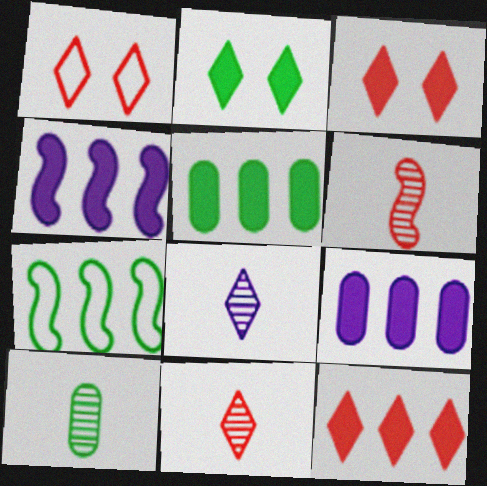[[1, 4, 10], 
[1, 11, 12], 
[2, 7, 10], 
[4, 5, 12], 
[6, 8, 10]]